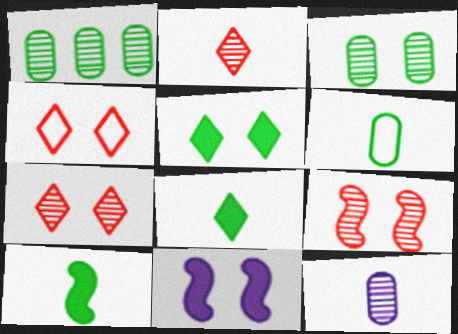[[3, 4, 11]]